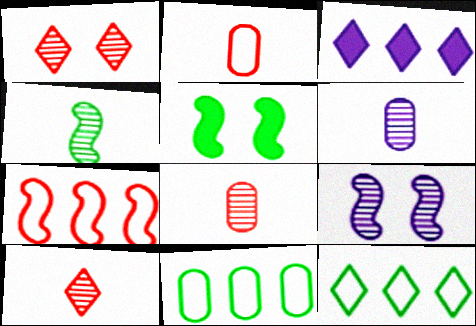[[4, 6, 10]]